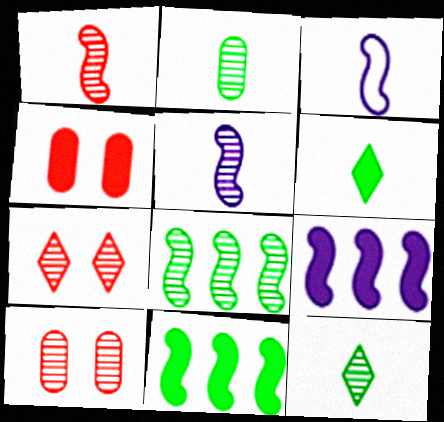[[4, 6, 9]]